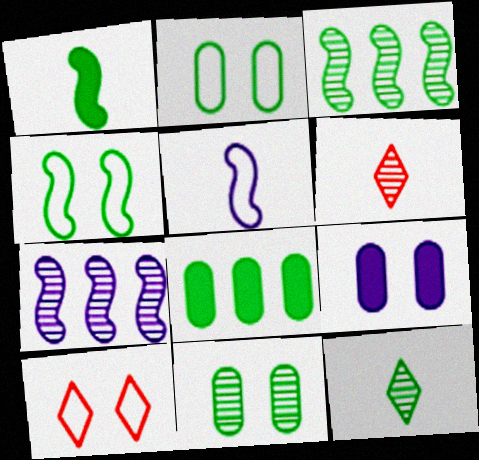[[1, 3, 4], 
[3, 11, 12], 
[4, 8, 12], 
[6, 7, 11]]